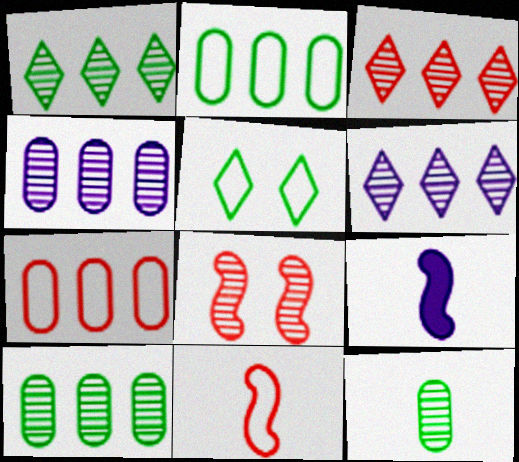[[1, 3, 6], 
[6, 8, 12]]